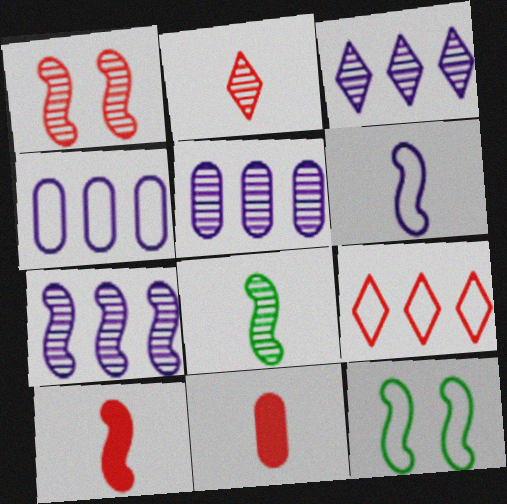[[1, 7, 8], 
[1, 9, 11], 
[3, 5, 7], 
[3, 11, 12], 
[6, 8, 10], 
[7, 10, 12]]